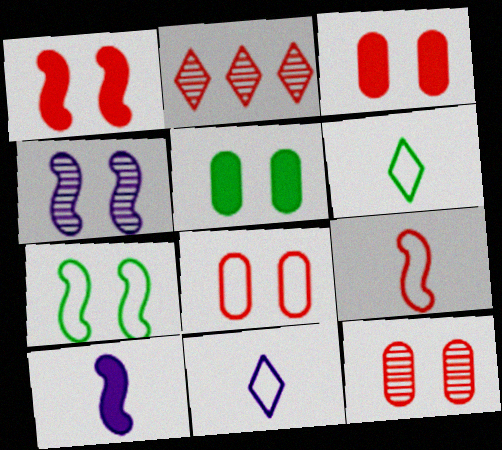[[1, 4, 7], 
[2, 3, 9], 
[3, 8, 12]]